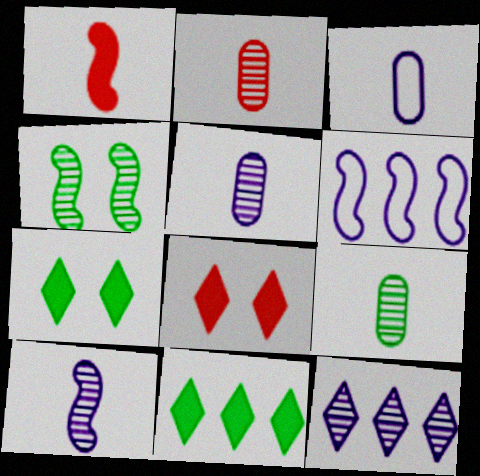[[1, 4, 6], 
[2, 4, 12], 
[2, 5, 9], 
[2, 6, 7], 
[6, 8, 9]]